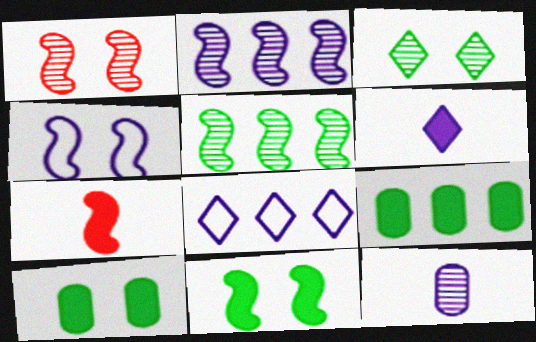[[1, 4, 11], 
[4, 5, 7]]